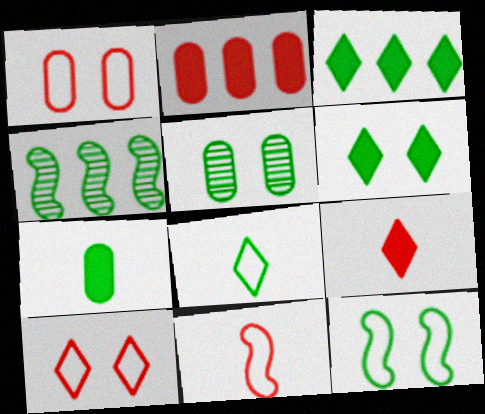[[5, 6, 12]]